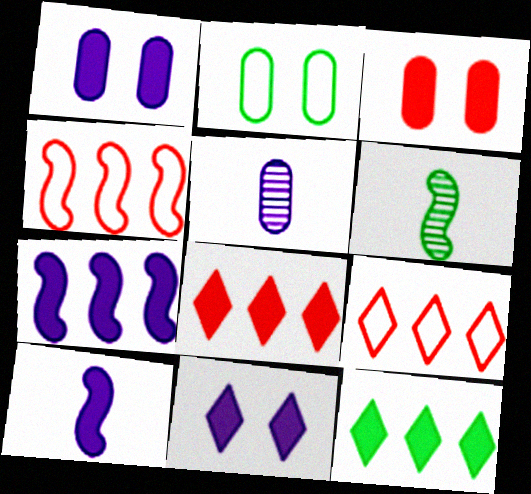[[1, 6, 9], 
[2, 6, 12], 
[3, 10, 12]]